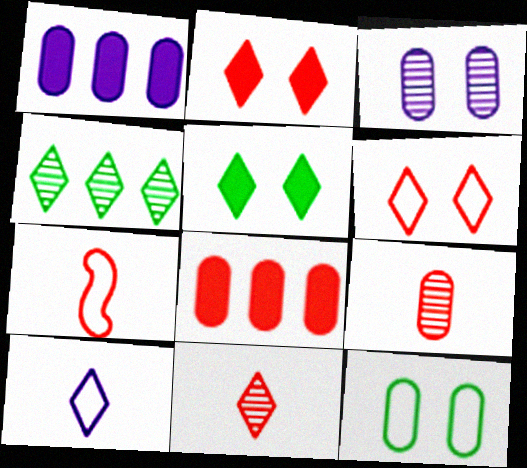[[1, 9, 12], 
[2, 4, 10]]